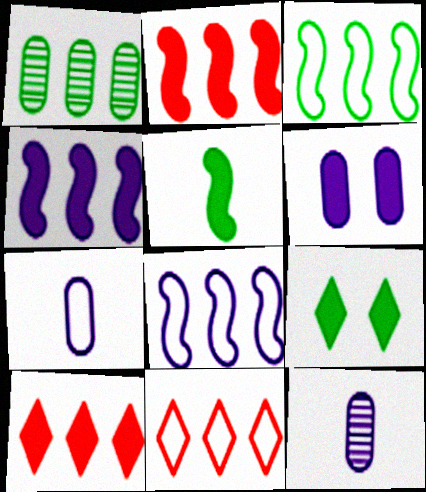[[1, 4, 11], 
[1, 8, 10], 
[5, 6, 10]]